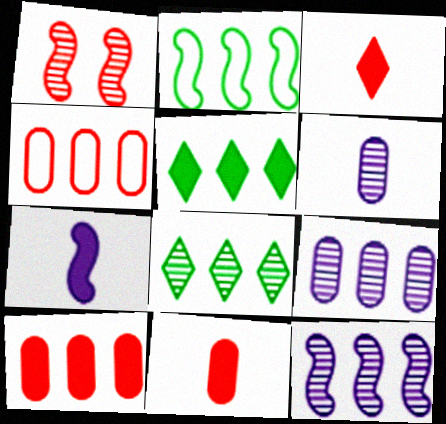[[1, 2, 7], 
[1, 3, 4], 
[1, 6, 8], 
[4, 5, 12]]